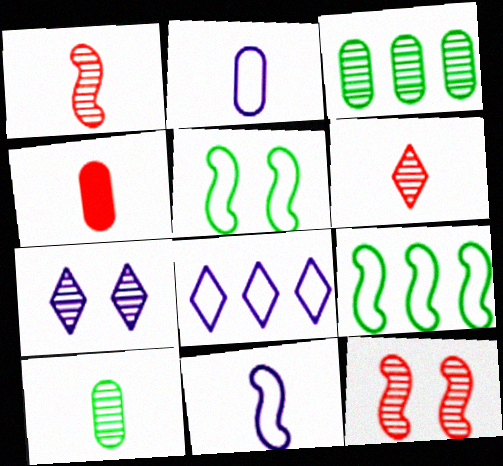[[1, 3, 7], 
[2, 4, 10], 
[4, 7, 9]]